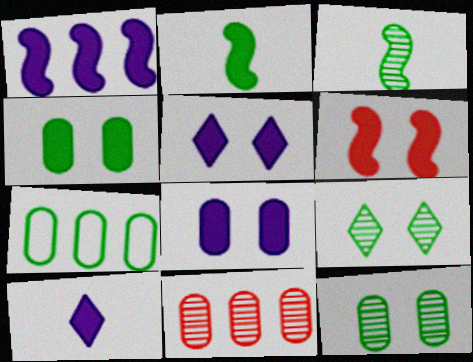[[1, 2, 6], 
[1, 8, 10], 
[2, 7, 9], 
[4, 5, 6]]